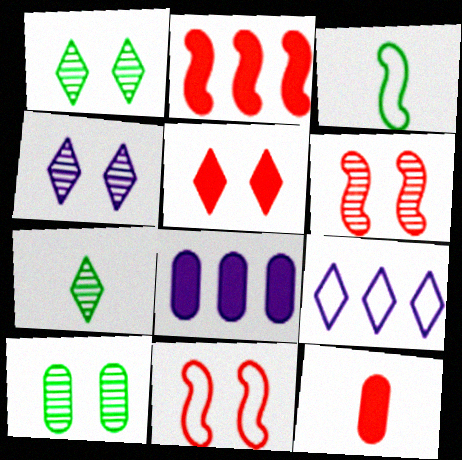[[2, 5, 12], 
[4, 6, 10], 
[5, 7, 9], 
[7, 8, 11]]